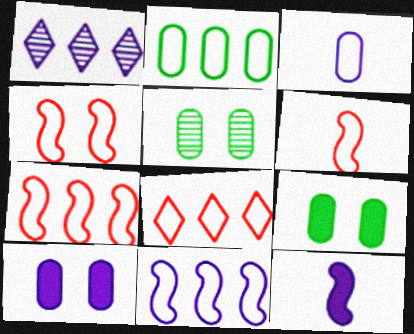[[1, 6, 9], 
[2, 8, 11], 
[4, 6, 7], 
[5, 8, 12]]